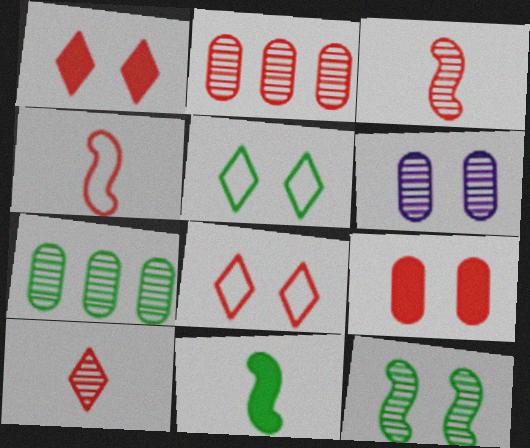[[1, 2, 4], 
[5, 7, 11]]